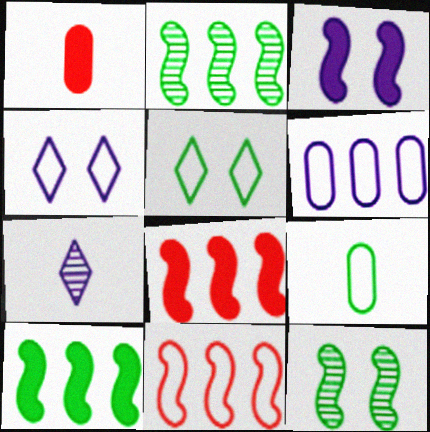[[1, 2, 4], 
[3, 6, 7], 
[4, 9, 11]]